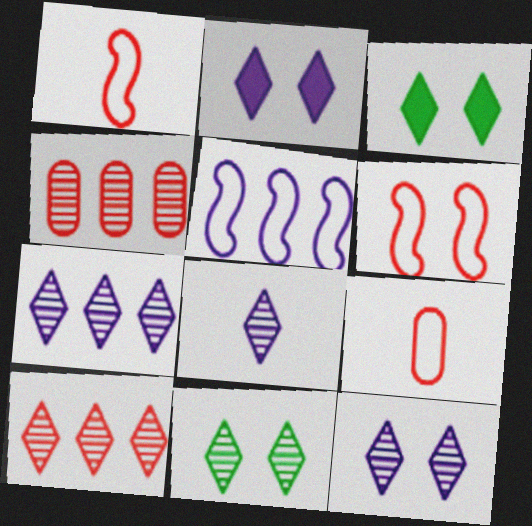[[7, 8, 12], 
[8, 10, 11]]